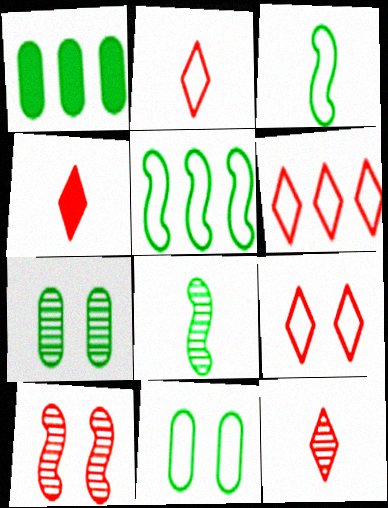[[2, 4, 12], 
[2, 6, 9]]